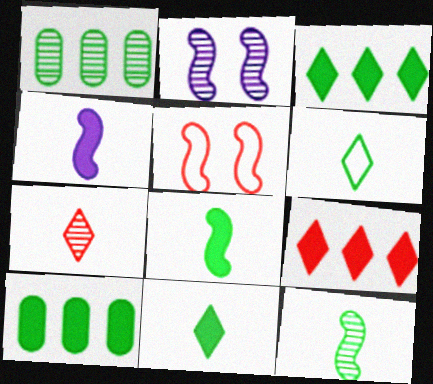[[1, 2, 7]]